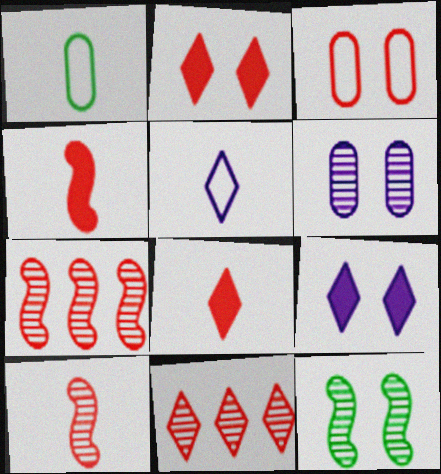[[1, 7, 9], 
[3, 4, 11], 
[3, 7, 8], 
[3, 9, 12]]